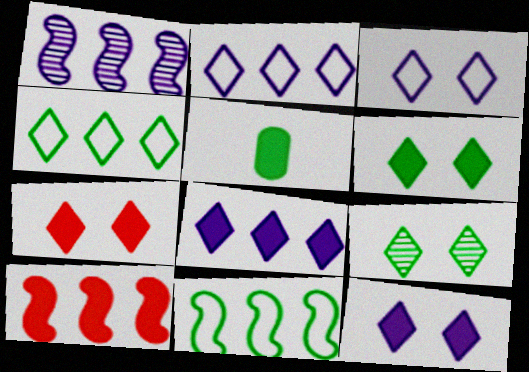[[1, 10, 11], 
[3, 7, 9], 
[5, 9, 11], 
[5, 10, 12], 
[6, 7, 12]]